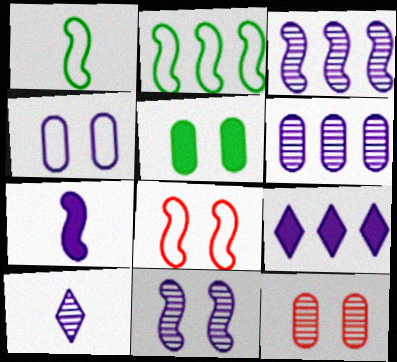[[1, 9, 12], 
[4, 5, 12], 
[6, 10, 11]]